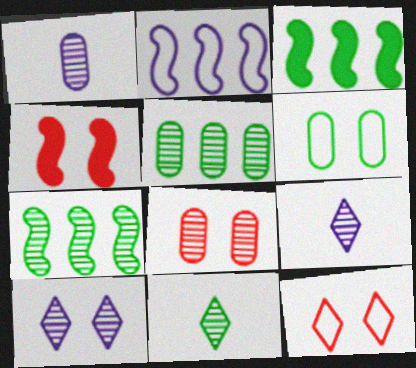[[1, 3, 12], 
[1, 5, 8], 
[3, 6, 11], 
[4, 6, 10], 
[4, 8, 12], 
[7, 8, 9]]